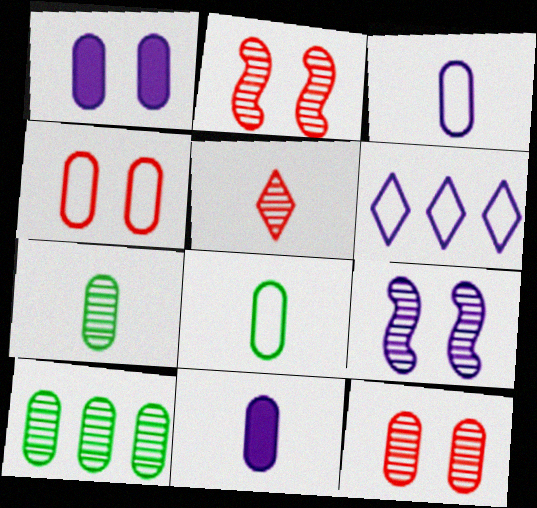[[4, 10, 11], 
[5, 9, 10], 
[6, 9, 11]]